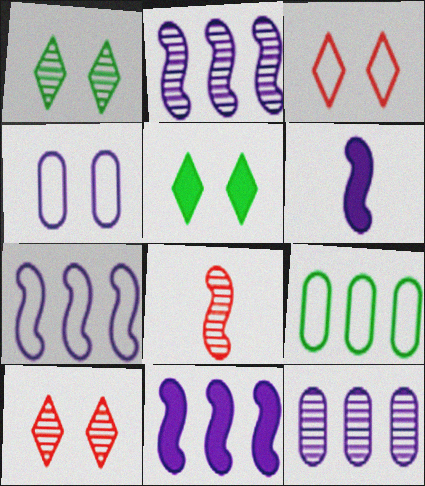[[1, 8, 12], 
[2, 7, 11], 
[6, 9, 10]]